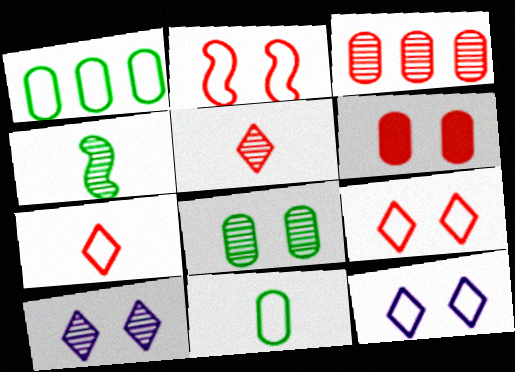[[3, 4, 10]]